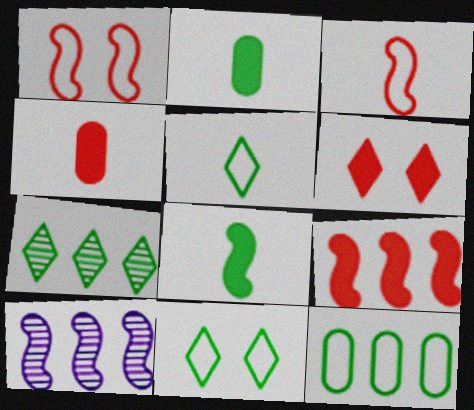[[1, 8, 10], 
[4, 6, 9], 
[4, 10, 11]]